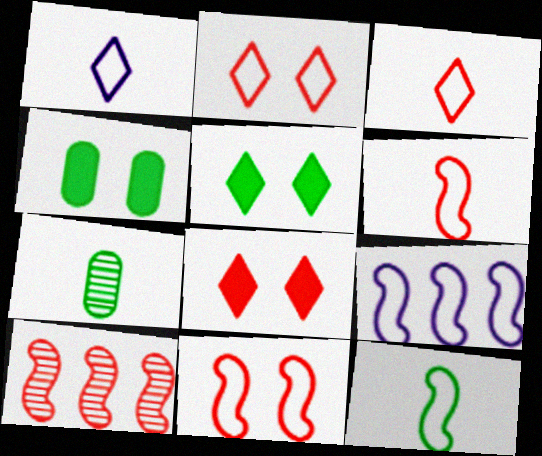[[1, 4, 10], 
[7, 8, 9], 
[9, 11, 12]]